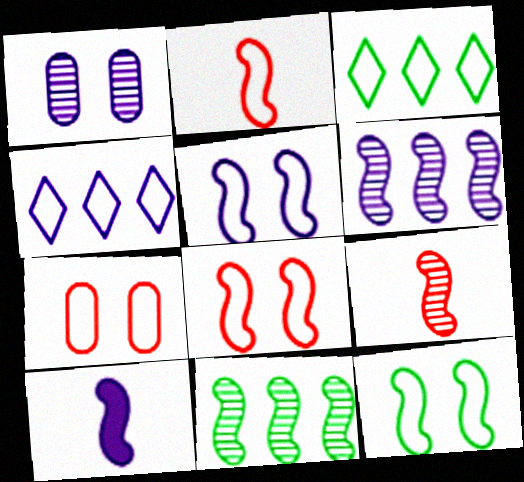[[1, 4, 10], 
[5, 6, 10], 
[5, 8, 12], 
[8, 10, 11]]